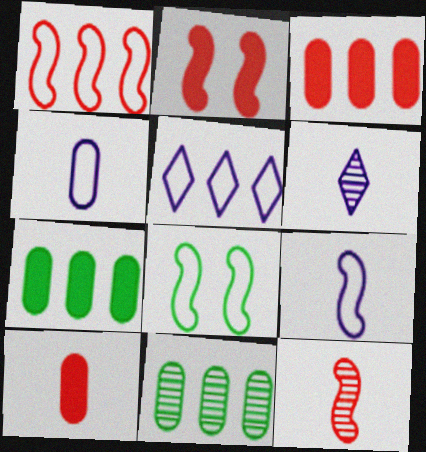[[1, 2, 12], 
[1, 8, 9], 
[3, 6, 8]]